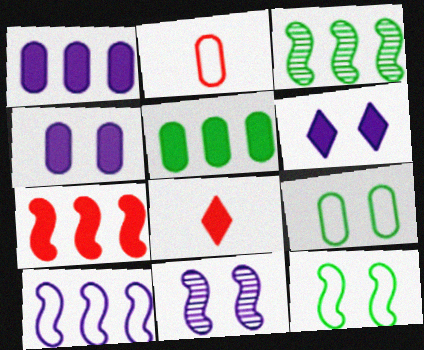[[2, 3, 6], 
[3, 7, 10]]